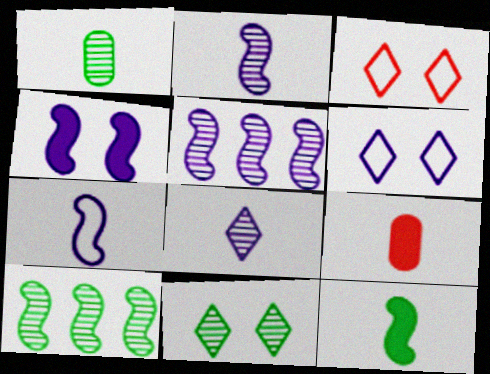[[1, 10, 11], 
[4, 5, 7], 
[6, 9, 10]]